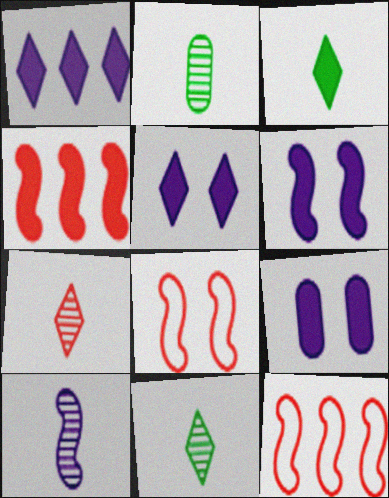[[1, 2, 8], 
[2, 5, 12], 
[2, 7, 10], 
[3, 4, 9], 
[5, 6, 9], 
[9, 11, 12]]